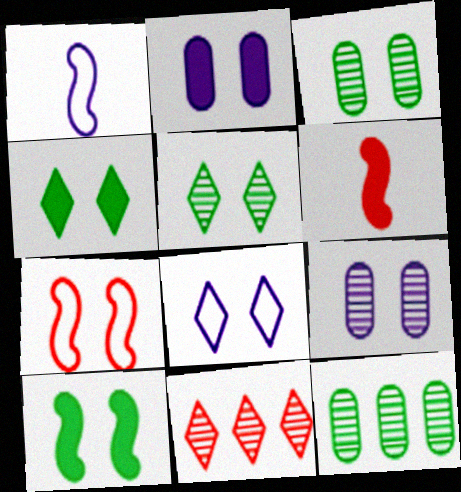[[2, 5, 7], 
[4, 7, 9], 
[6, 8, 12]]